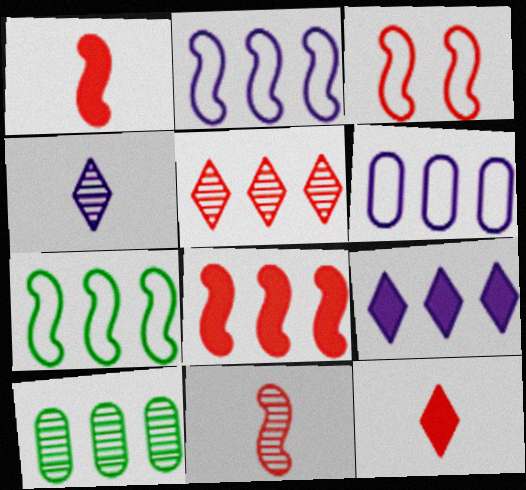[[3, 8, 11]]